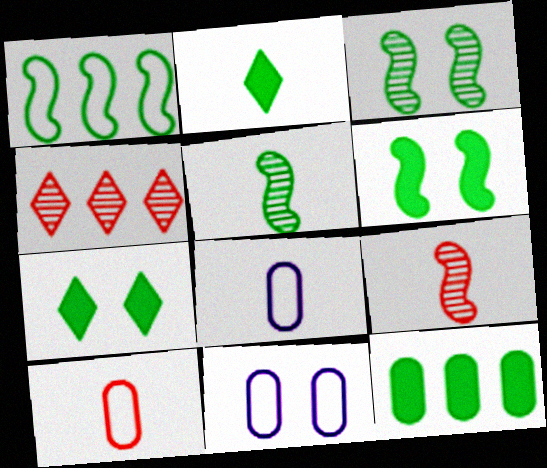[[1, 5, 6], 
[2, 6, 12], 
[2, 8, 9], 
[4, 6, 8]]